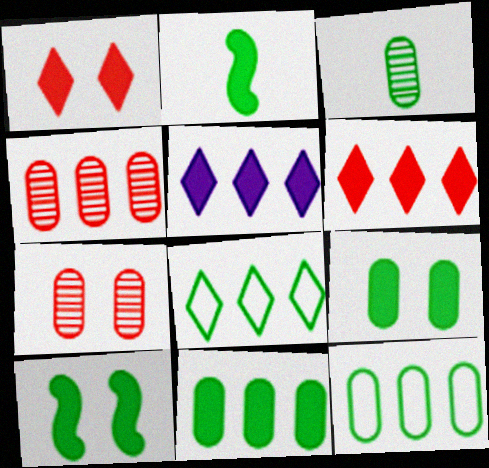[[3, 8, 10], 
[3, 9, 12]]